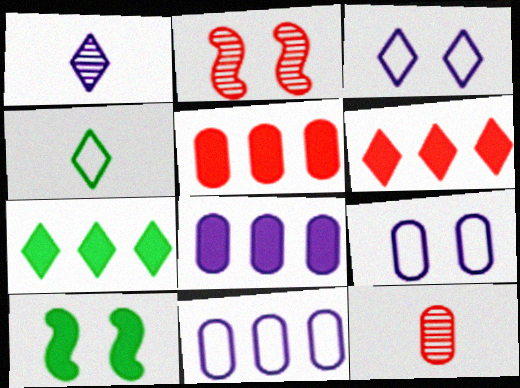[[2, 4, 8]]